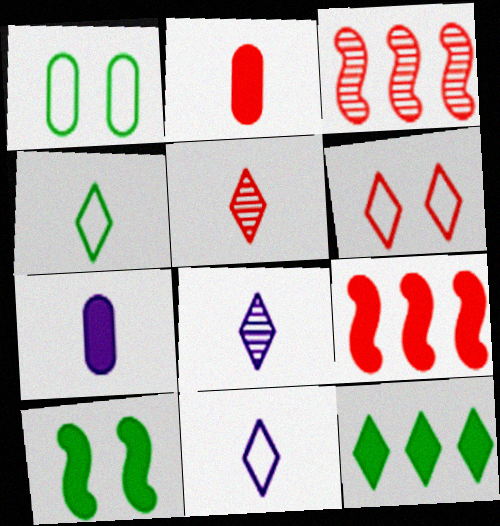[[1, 8, 9], 
[2, 3, 6], 
[6, 8, 12]]